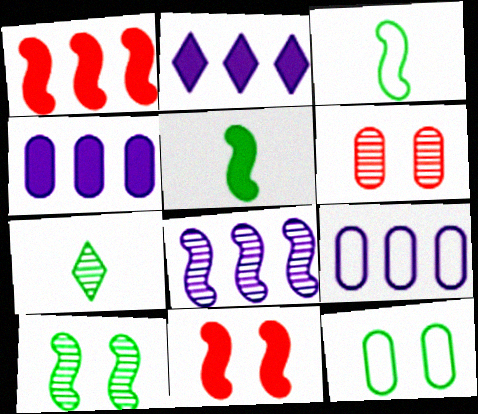[[2, 3, 6], 
[2, 8, 9], 
[3, 8, 11], 
[6, 7, 8], 
[7, 9, 11]]